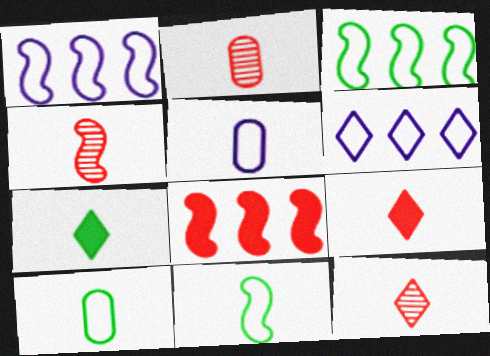[[2, 4, 12], 
[4, 5, 7]]